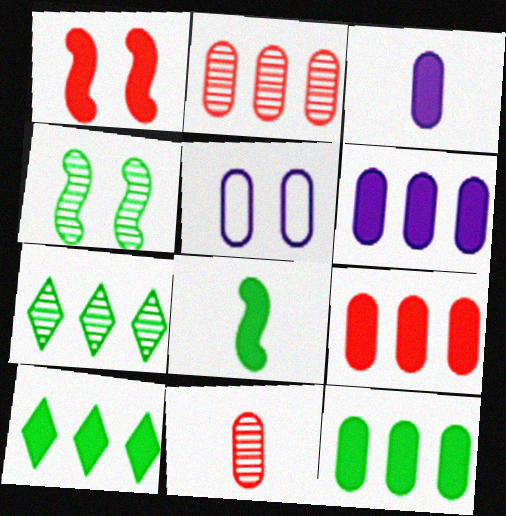[[1, 3, 10], 
[5, 11, 12], 
[6, 9, 12]]